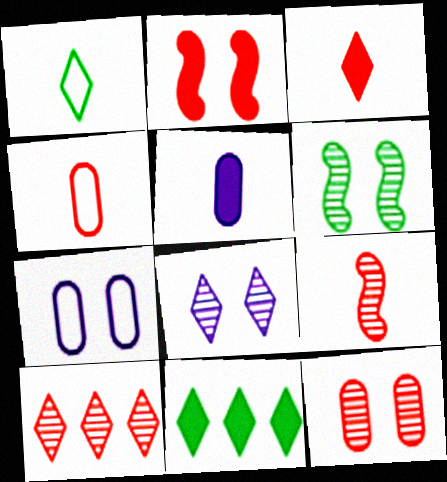[[1, 5, 9], 
[2, 4, 10], 
[2, 5, 11], 
[3, 4, 9], 
[6, 8, 12], 
[7, 9, 11], 
[9, 10, 12]]